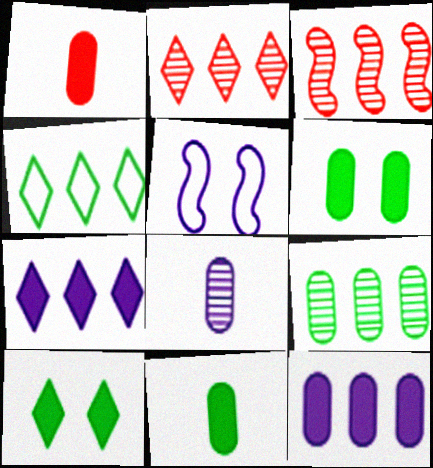[[1, 6, 12], 
[2, 4, 7], 
[2, 5, 11], 
[3, 4, 12], 
[5, 7, 8]]